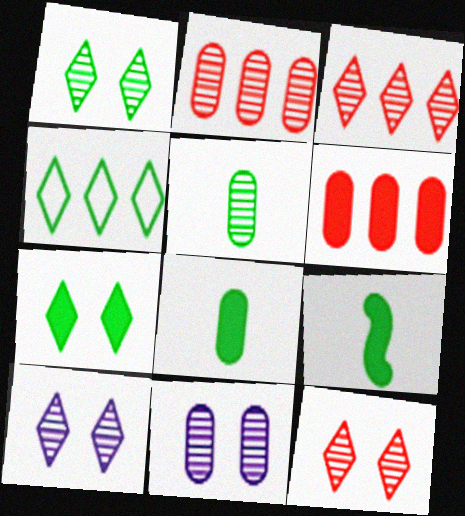[[1, 10, 12], 
[2, 5, 11]]